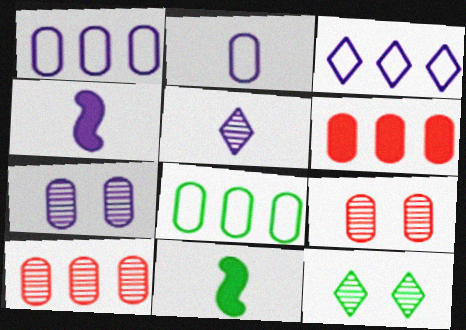[[2, 4, 5], 
[3, 4, 7], 
[3, 9, 11], 
[8, 11, 12]]